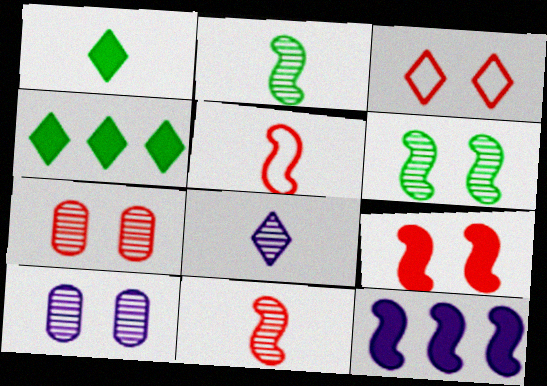[[3, 4, 8], 
[3, 7, 9], 
[4, 5, 10], 
[5, 6, 12]]